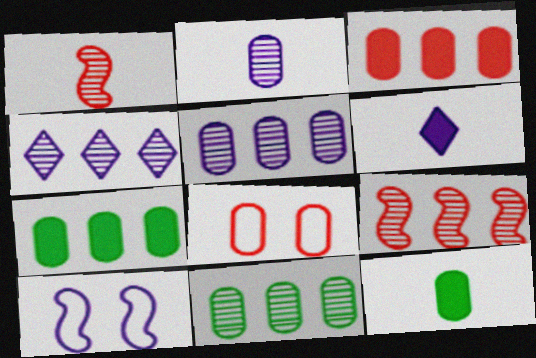[[2, 7, 8], 
[4, 9, 11], 
[5, 6, 10], 
[5, 8, 12]]